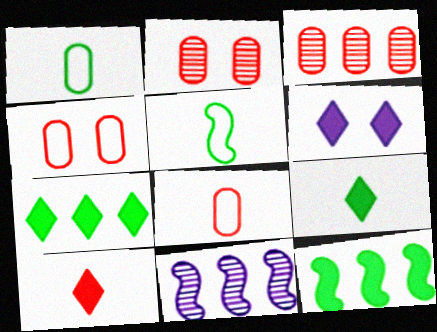[[3, 5, 6], 
[4, 9, 11], 
[6, 7, 10]]